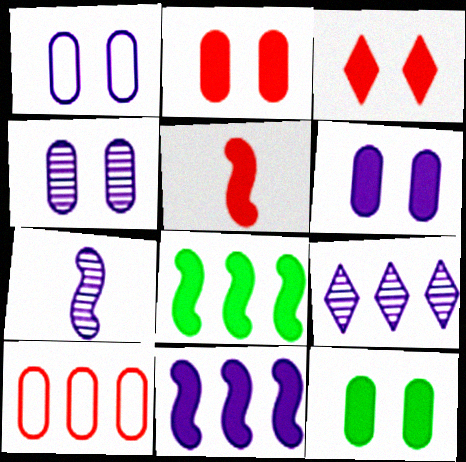[[1, 4, 6], 
[2, 6, 12], 
[4, 7, 9], 
[8, 9, 10]]